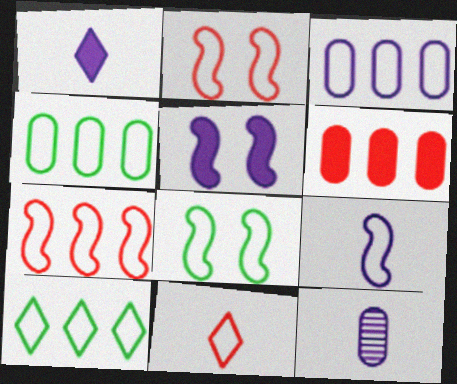[[1, 9, 12], 
[3, 7, 10], 
[3, 8, 11], 
[7, 8, 9]]